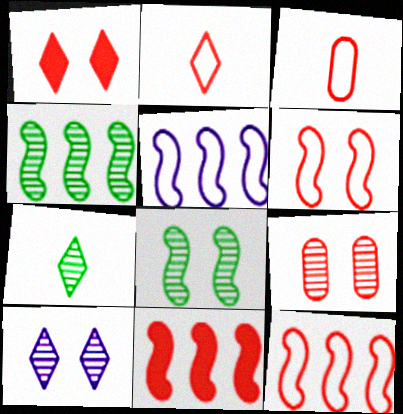[[1, 6, 9], 
[2, 9, 11], 
[4, 5, 11], 
[8, 9, 10]]